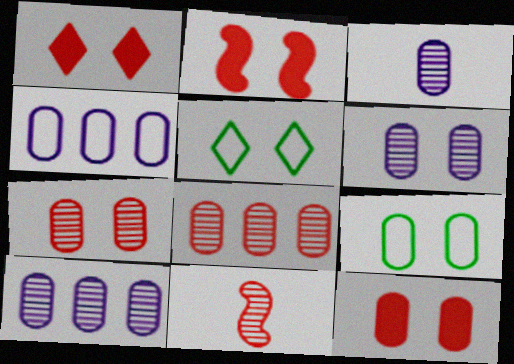[[1, 2, 12], 
[2, 5, 6], 
[3, 6, 10], 
[6, 9, 12]]